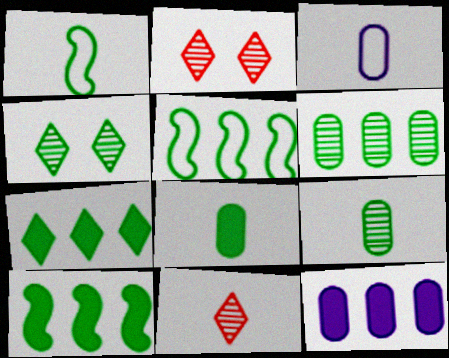[[1, 2, 12], 
[2, 3, 10], 
[4, 5, 8], 
[5, 6, 7]]